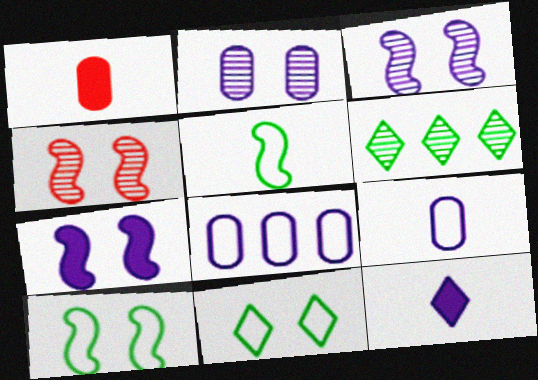[[3, 8, 12], 
[4, 7, 10]]